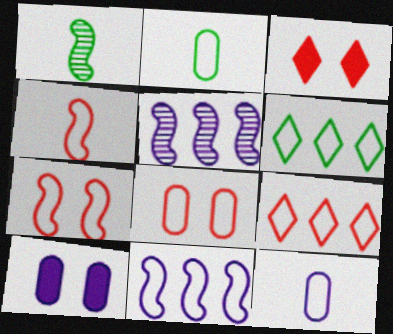[[1, 9, 10], 
[2, 3, 5], 
[4, 8, 9], 
[6, 7, 12]]